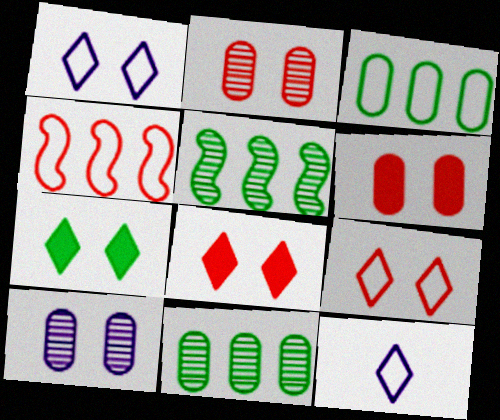[[5, 6, 12]]